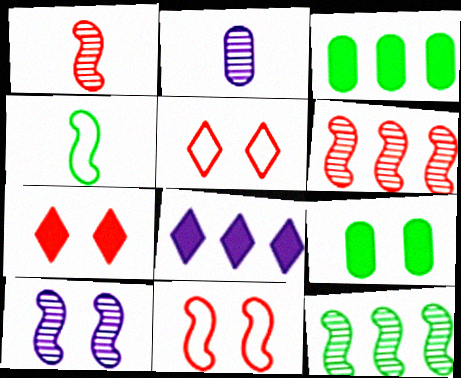[[1, 10, 12], 
[5, 9, 10]]